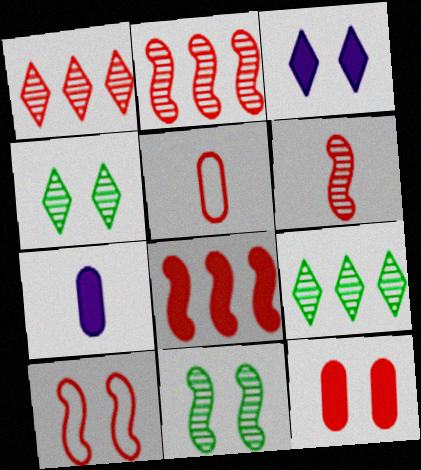[[6, 8, 10], 
[7, 9, 10]]